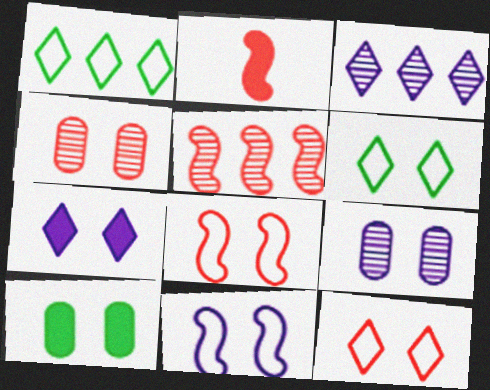[[1, 2, 9], 
[2, 5, 8], 
[7, 9, 11]]